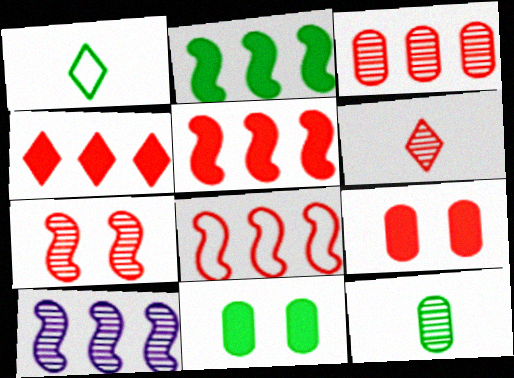[[1, 9, 10], 
[2, 8, 10], 
[3, 4, 8], 
[3, 6, 7], 
[6, 8, 9]]